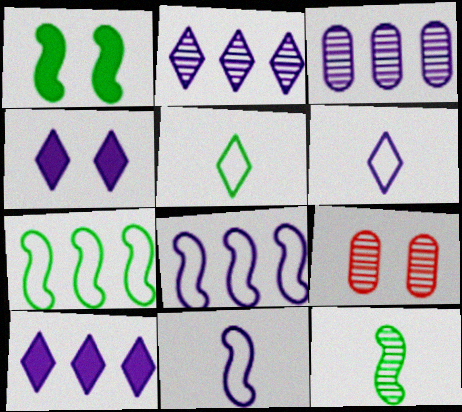[[1, 7, 12], 
[2, 4, 6], 
[2, 9, 12], 
[3, 4, 11], 
[3, 8, 10]]